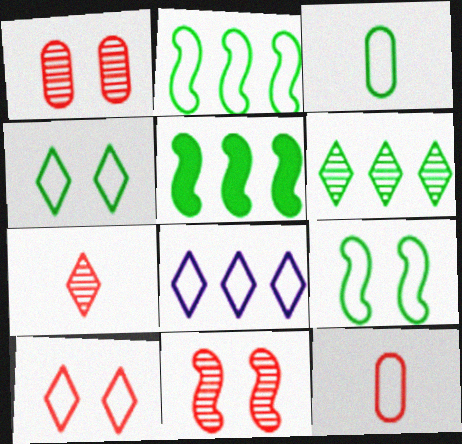[[2, 3, 4], 
[8, 9, 12]]